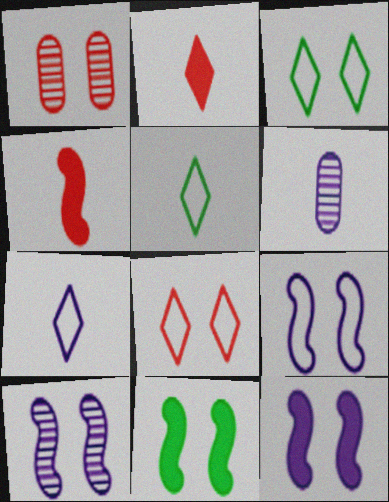[[1, 3, 12], 
[4, 5, 6], 
[9, 10, 12]]